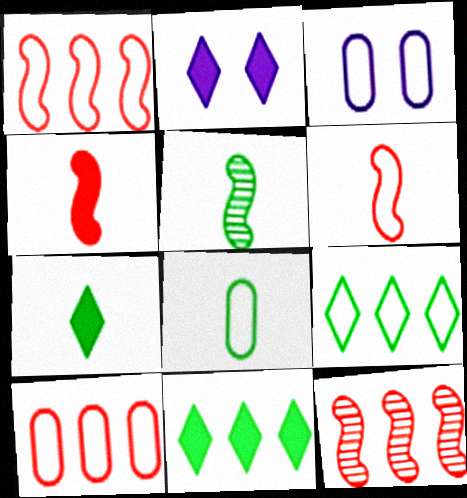[[2, 5, 10], 
[2, 8, 12], 
[3, 6, 9], 
[3, 7, 12], 
[3, 8, 10], 
[5, 7, 8]]